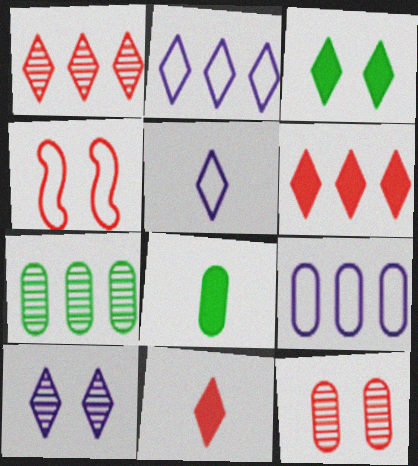[[1, 3, 5], 
[8, 9, 12]]